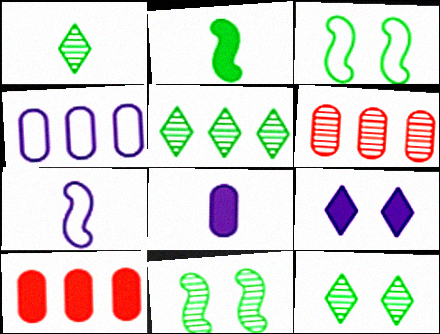[[1, 5, 12], 
[2, 9, 10], 
[7, 10, 12]]